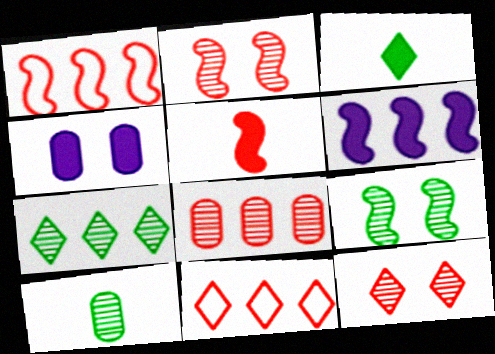[[1, 2, 5], 
[7, 9, 10]]